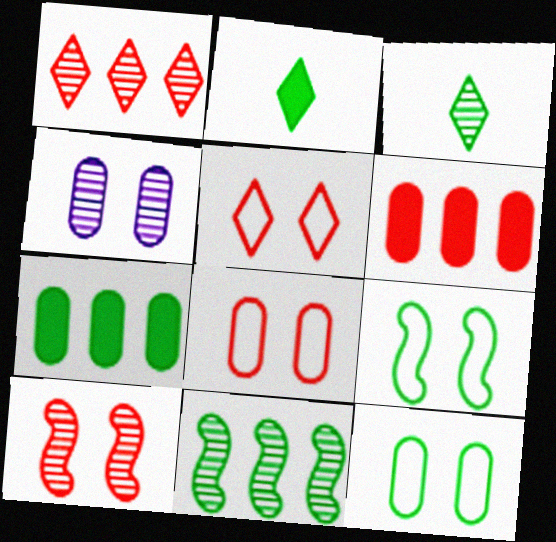[[2, 11, 12], 
[3, 7, 9]]